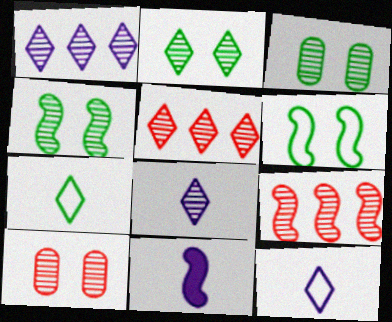[[2, 3, 4], 
[2, 5, 8], 
[3, 8, 9], 
[6, 9, 11]]